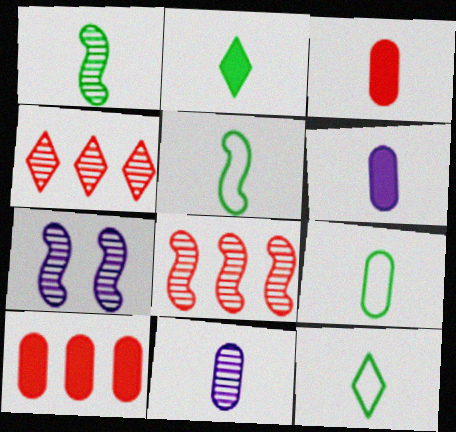[[1, 2, 9], 
[1, 7, 8], 
[3, 9, 11], 
[5, 9, 12], 
[7, 10, 12]]